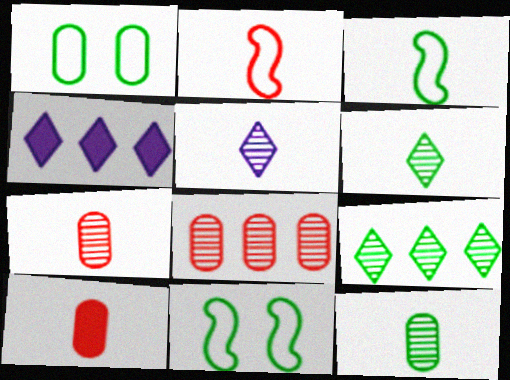[[3, 5, 10], 
[4, 7, 11]]